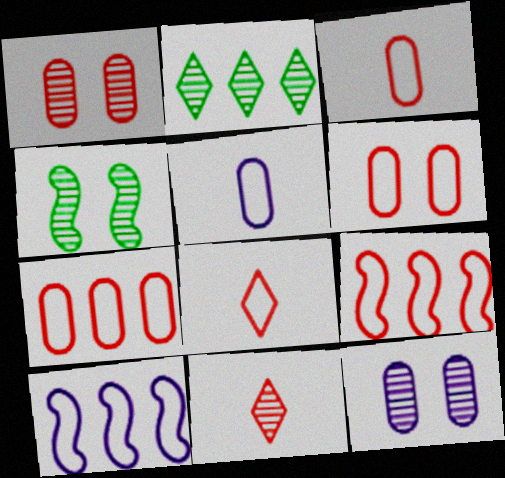[[3, 6, 7], 
[6, 8, 9]]